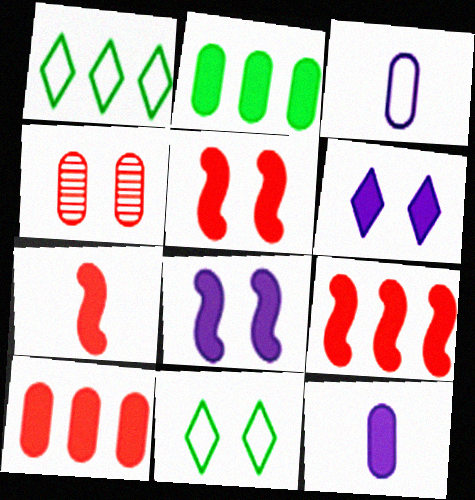[[2, 3, 4], 
[2, 6, 7], 
[4, 8, 11], 
[5, 7, 9]]